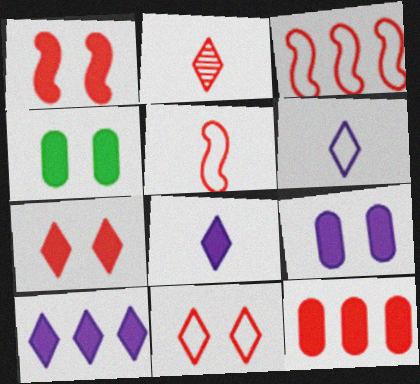[]